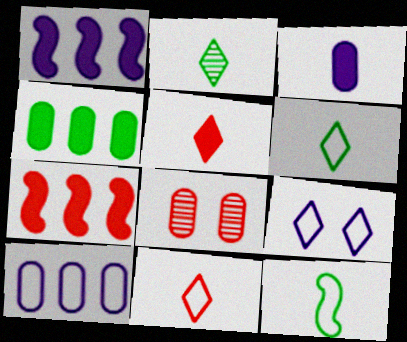[[1, 6, 8], 
[7, 8, 11]]